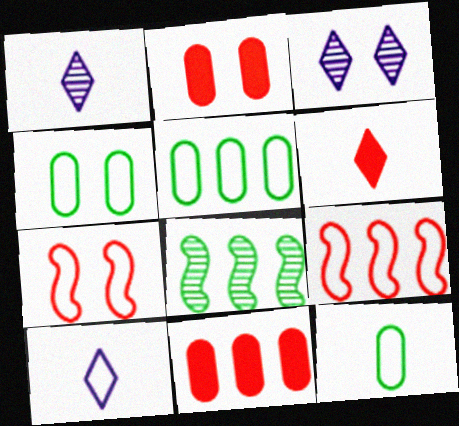[[2, 8, 10], 
[4, 5, 12], 
[4, 9, 10], 
[5, 7, 10]]